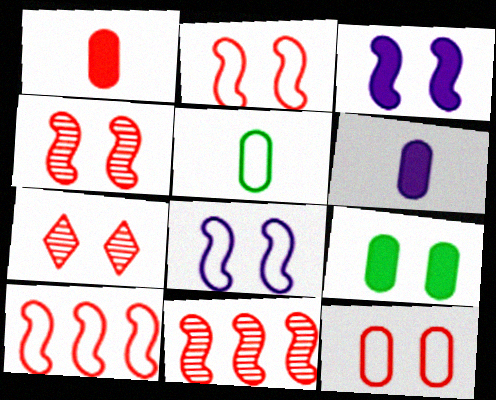[[1, 7, 10], 
[7, 8, 9]]